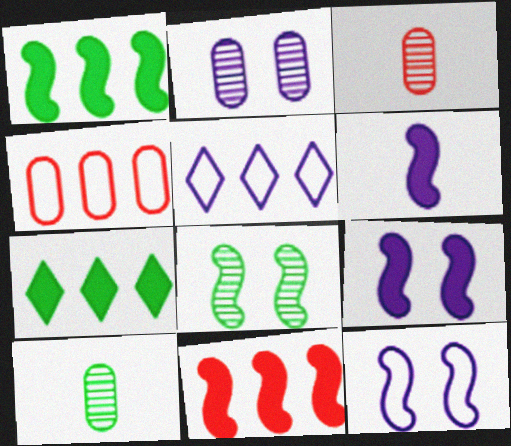[[2, 5, 6], 
[3, 7, 12]]